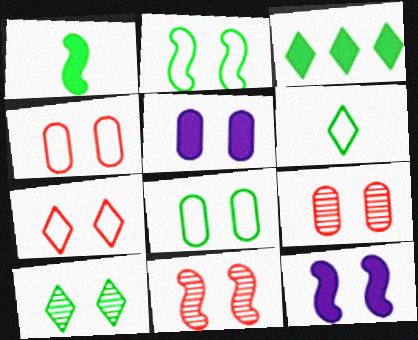[[2, 11, 12], 
[3, 6, 10], 
[4, 10, 12], 
[5, 8, 9]]